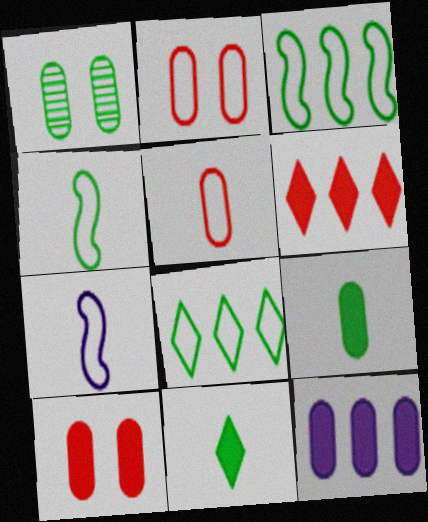[[1, 3, 11], 
[1, 5, 12], 
[1, 6, 7], 
[2, 7, 8], 
[9, 10, 12]]